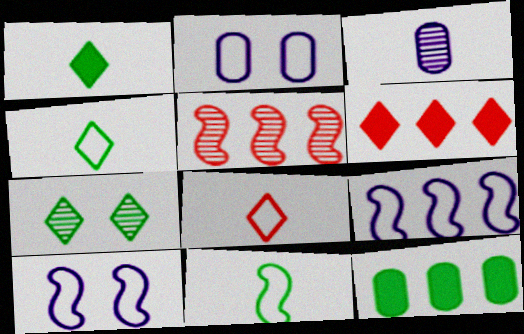[[1, 2, 5], 
[3, 5, 7], 
[7, 11, 12]]